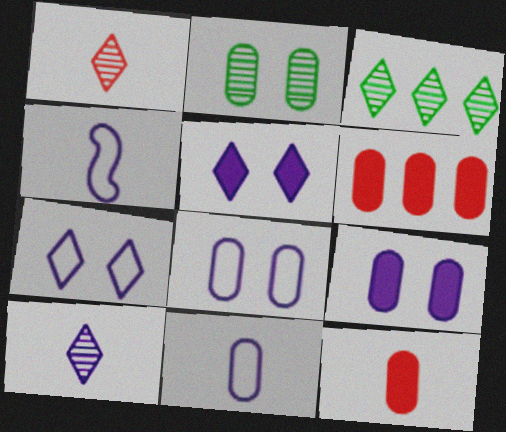[[2, 6, 11]]